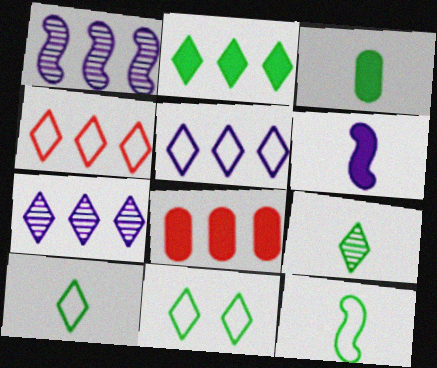[[2, 4, 7], 
[2, 9, 11], 
[3, 9, 12]]